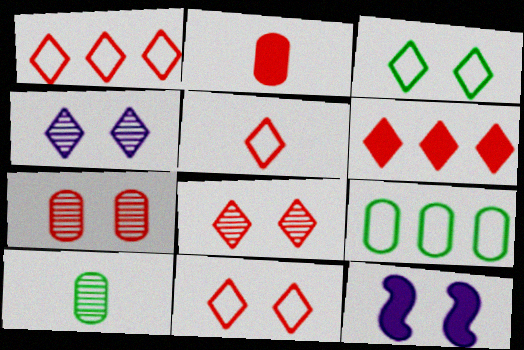[[1, 5, 11], 
[1, 10, 12], 
[3, 7, 12], 
[5, 6, 8]]